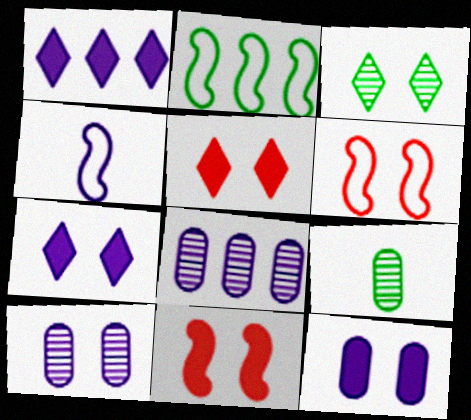[[1, 4, 10], 
[1, 6, 9], 
[2, 4, 6], 
[3, 6, 12], 
[4, 7, 8]]